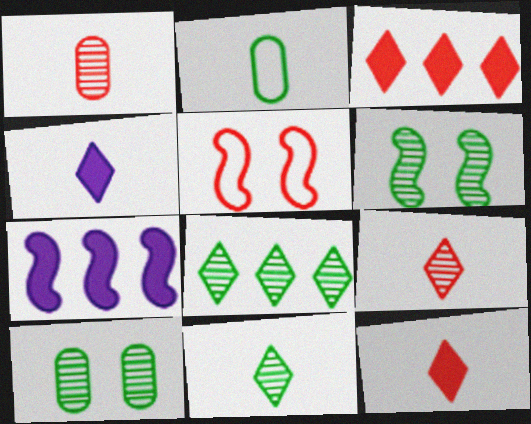[[1, 3, 5]]